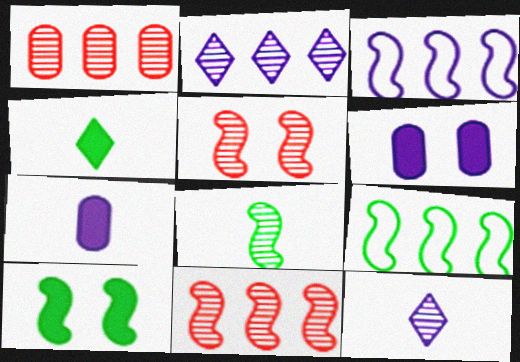[[3, 6, 12], 
[8, 9, 10]]